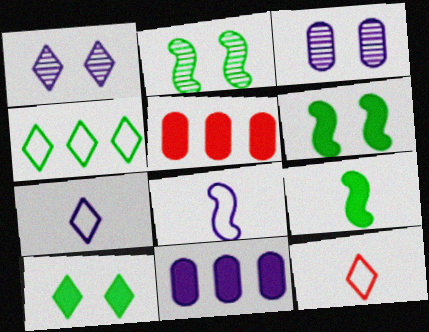[[1, 8, 11], 
[2, 5, 7], 
[2, 11, 12]]